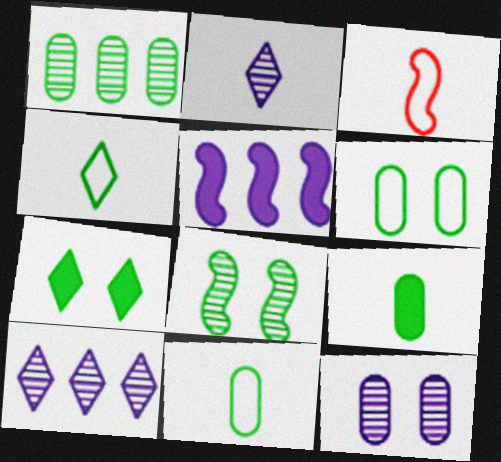[[1, 6, 9], 
[2, 3, 9], 
[3, 5, 8], 
[6, 7, 8]]